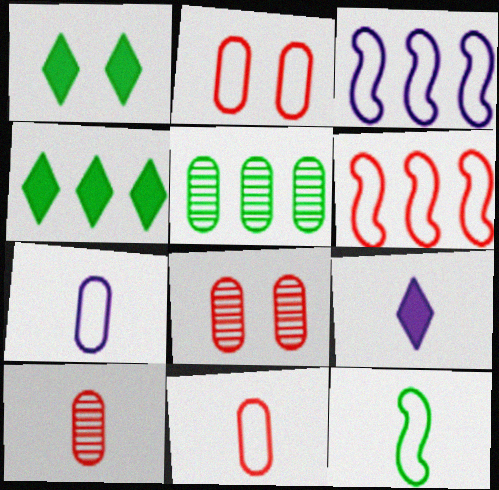[[1, 3, 10], 
[1, 5, 12], 
[9, 10, 12]]